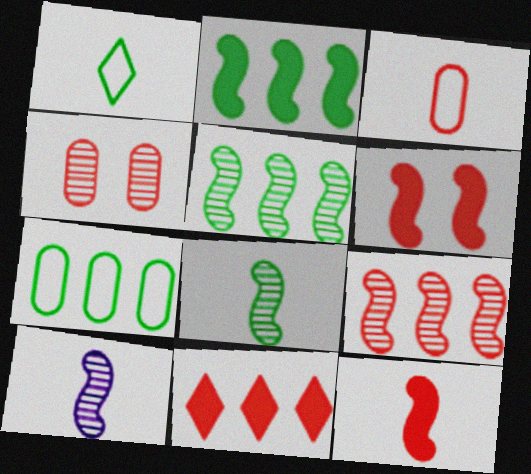[]